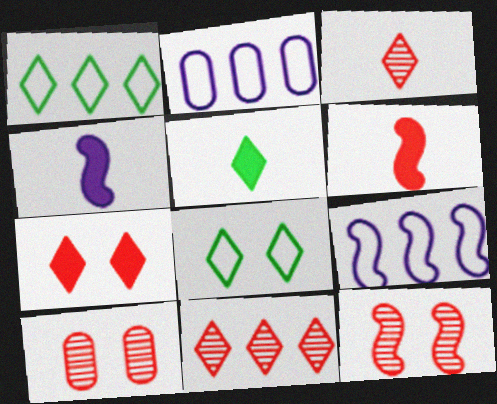[[1, 4, 10], 
[2, 5, 12], 
[5, 9, 10]]